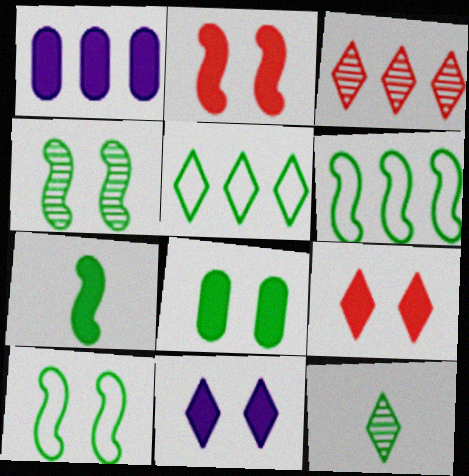[[1, 3, 6], 
[1, 7, 9], 
[2, 8, 11], 
[4, 6, 7], 
[6, 8, 12]]